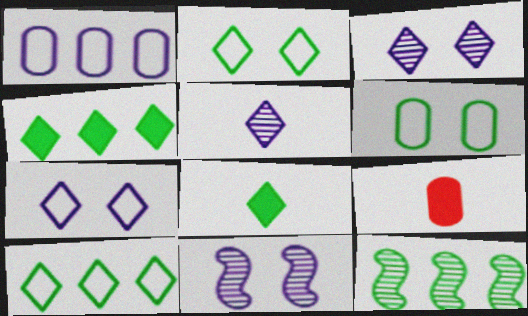[[6, 8, 12], 
[7, 9, 12], 
[9, 10, 11]]